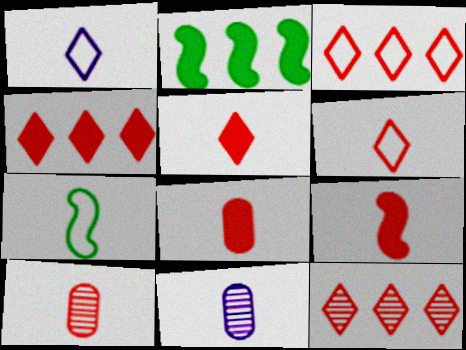[[3, 4, 12], 
[5, 7, 11], 
[5, 8, 9], 
[6, 9, 10]]